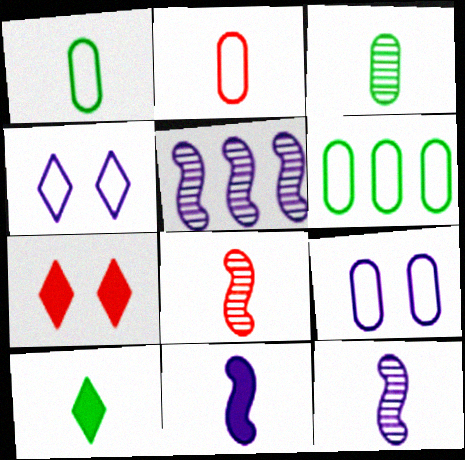[[1, 5, 7], 
[2, 6, 9], 
[2, 10, 12], 
[6, 7, 12]]